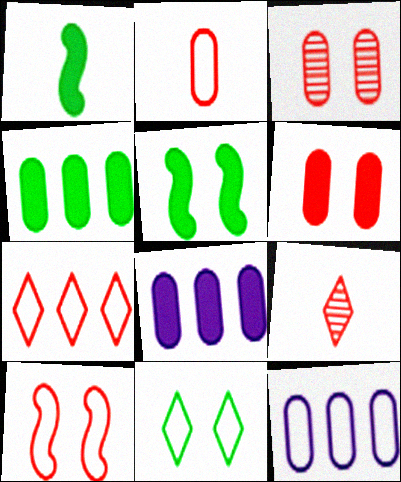[[2, 7, 10], 
[5, 9, 12]]